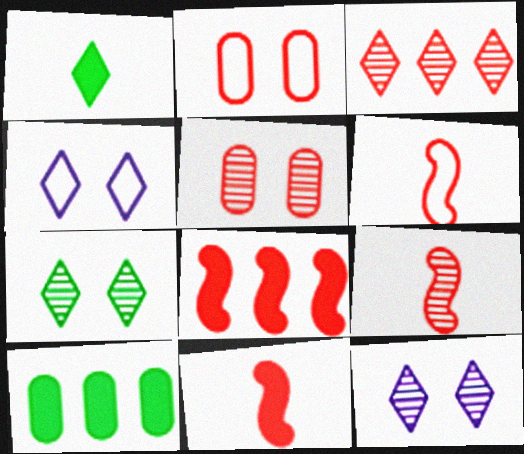[[1, 3, 4], 
[2, 3, 11], 
[3, 5, 9], 
[4, 9, 10], 
[6, 9, 11], 
[6, 10, 12]]